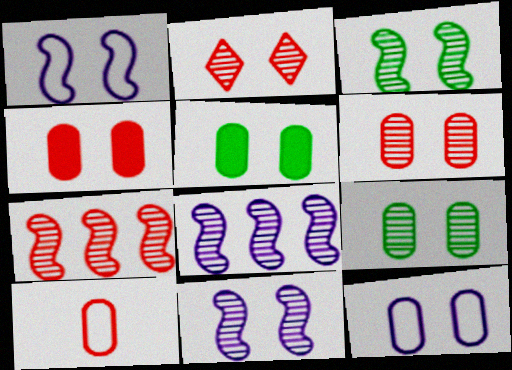[[1, 2, 5], 
[2, 9, 11], 
[4, 9, 12], 
[5, 6, 12]]